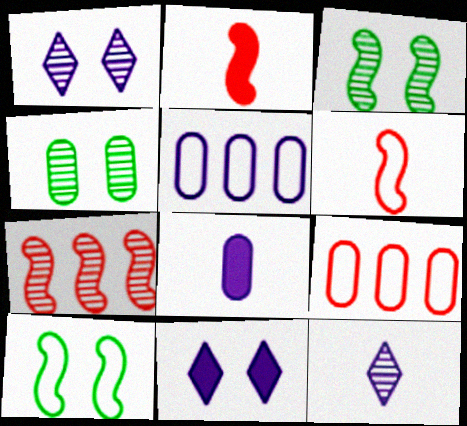[[4, 7, 12], 
[4, 8, 9]]